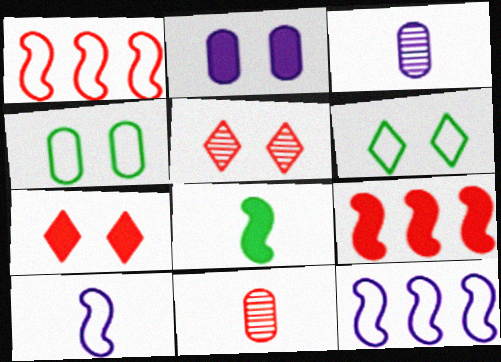[[1, 7, 11], 
[3, 6, 9]]